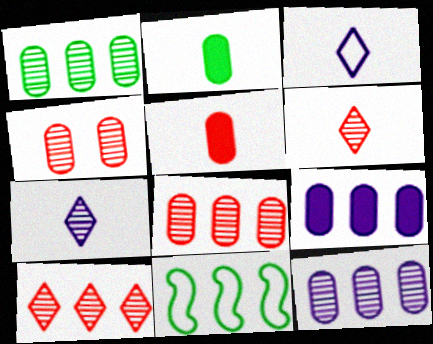[[1, 8, 12], 
[9, 10, 11]]